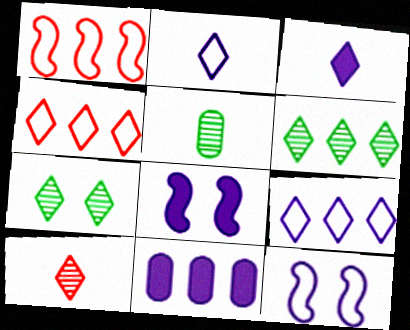[[1, 6, 11], 
[3, 4, 7], 
[3, 8, 11], 
[4, 5, 8]]